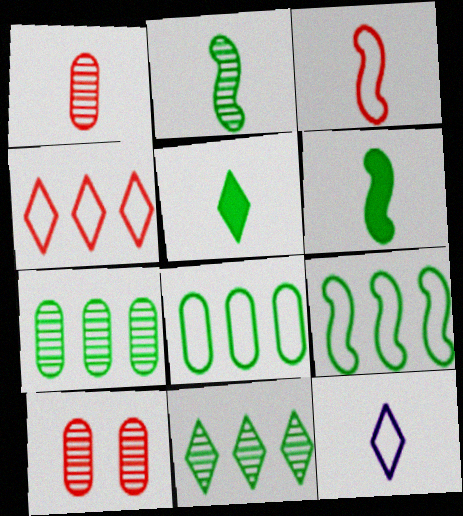[[1, 6, 12]]